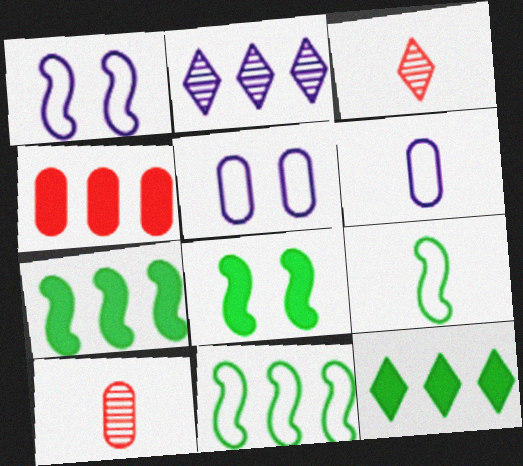[[1, 10, 12], 
[2, 4, 11], 
[3, 5, 7]]